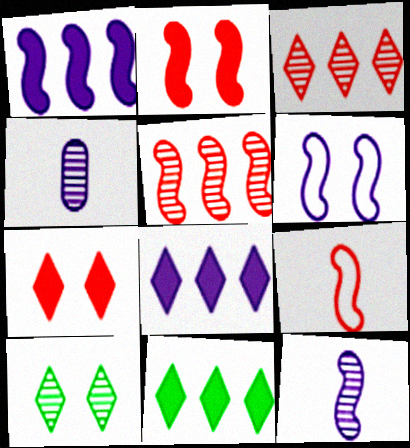[[1, 6, 12], 
[2, 5, 9], 
[4, 5, 10], 
[4, 6, 8]]